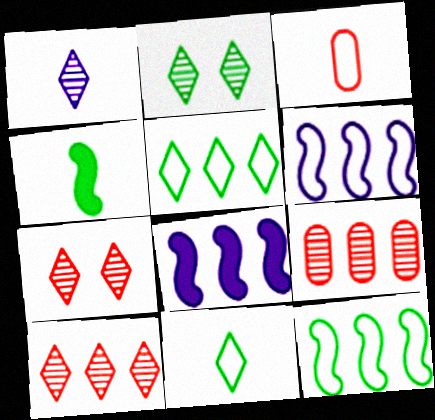[[1, 2, 10], 
[1, 3, 4], 
[2, 3, 8], 
[5, 8, 9]]